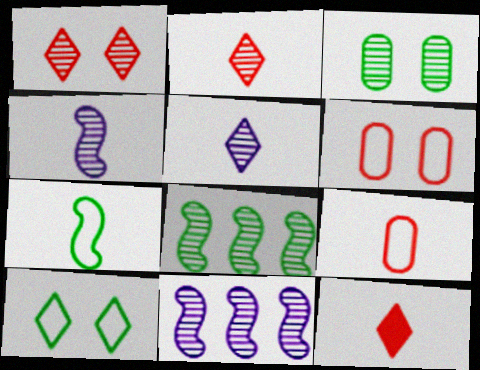[[2, 3, 11]]